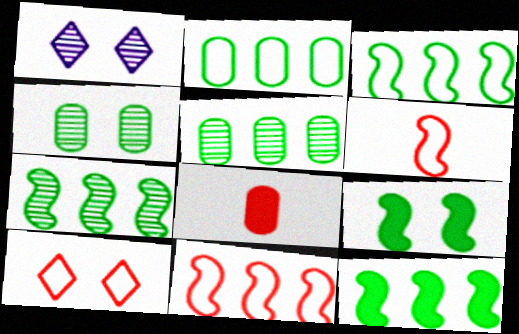[[1, 3, 8], 
[3, 7, 12]]